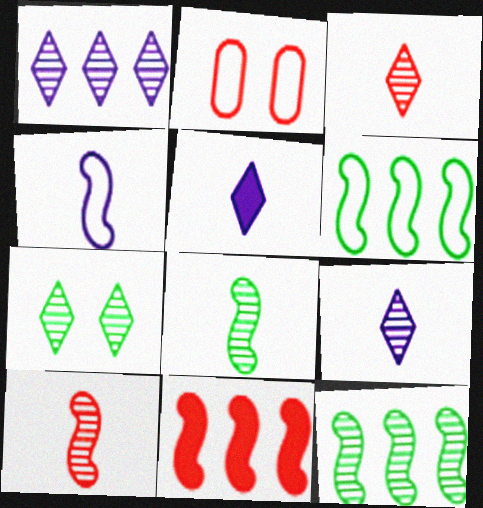[[1, 3, 7], 
[2, 3, 11], 
[2, 5, 12]]